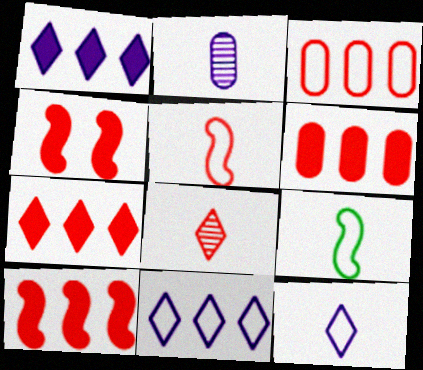[[3, 4, 8], 
[6, 7, 10]]